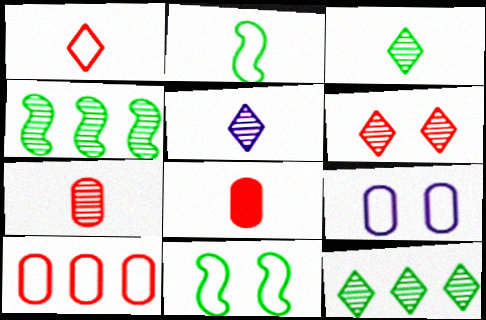[[2, 5, 8], 
[5, 6, 12]]